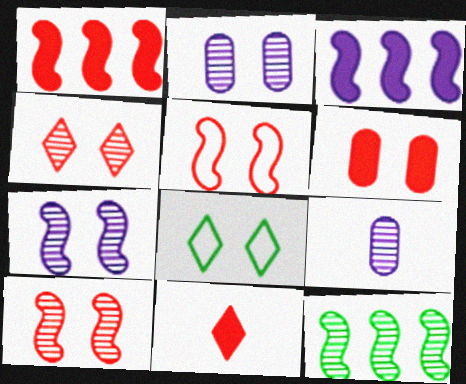[[1, 6, 11], 
[1, 8, 9], 
[4, 5, 6], 
[4, 9, 12], 
[6, 7, 8]]